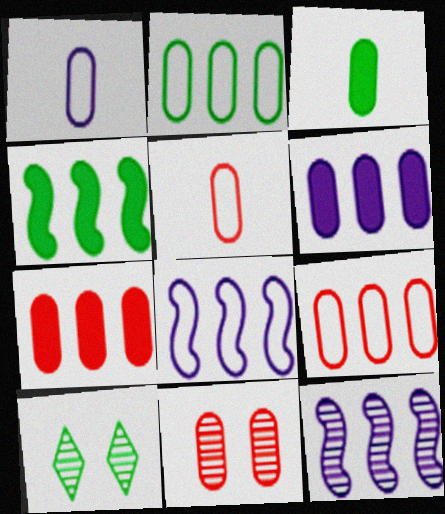[[5, 7, 11]]